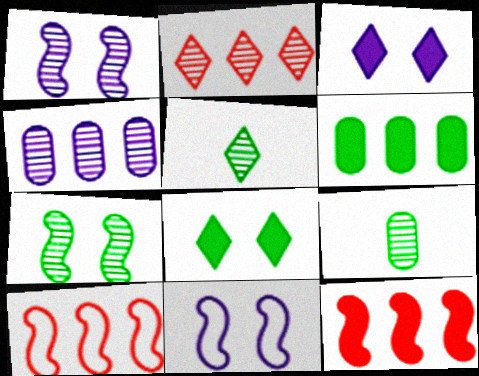[[1, 2, 9], 
[3, 9, 10]]